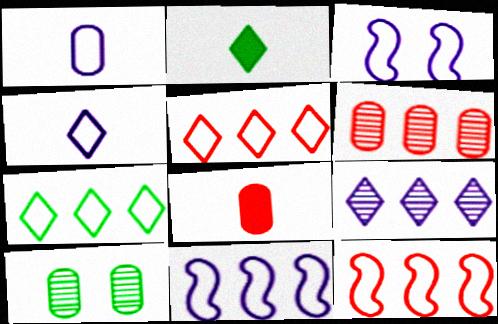[[2, 3, 6]]